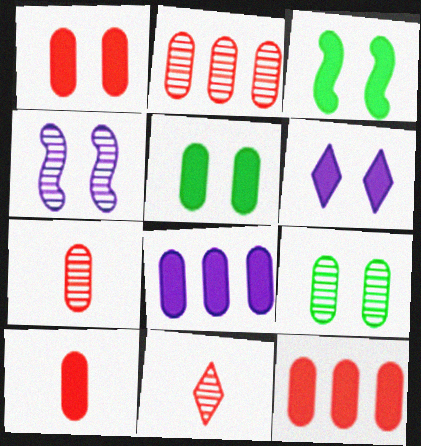[[1, 3, 6], 
[1, 10, 12], 
[5, 8, 10]]